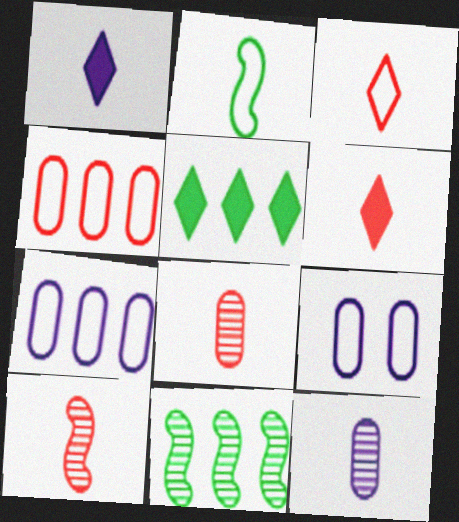[[1, 2, 8], 
[2, 6, 12], 
[5, 9, 10], 
[6, 9, 11]]